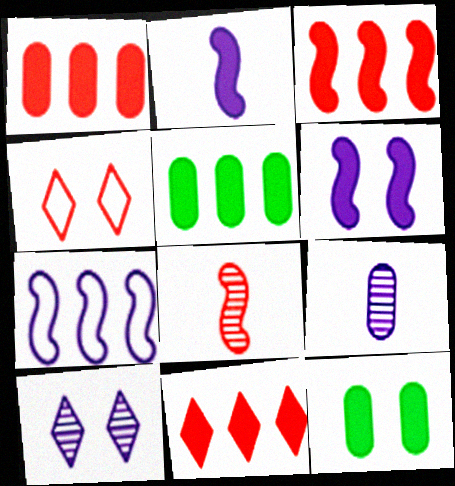[[1, 3, 11], 
[1, 4, 8], 
[2, 11, 12]]